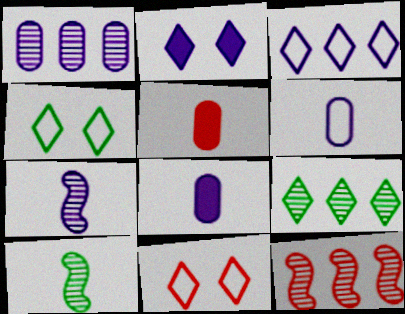[[1, 9, 12], 
[4, 8, 12], 
[5, 11, 12]]